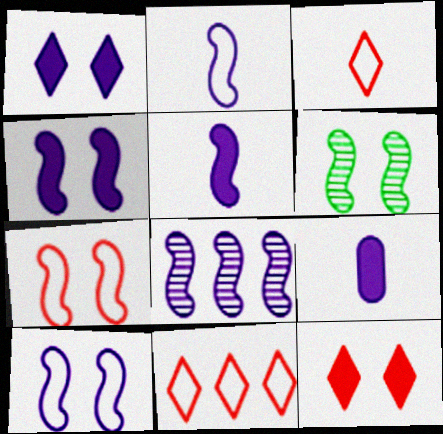[[2, 4, 8], 
[4, 6, 7], 
[5, 8, 10], 
[6, 9, 11]]